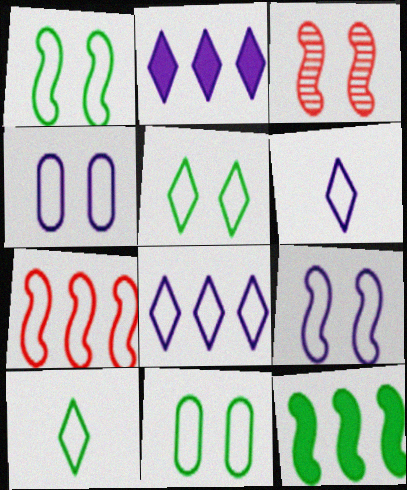[[1, 5, 11], 
[4, 7, 10], 
[6, 7, 11]]